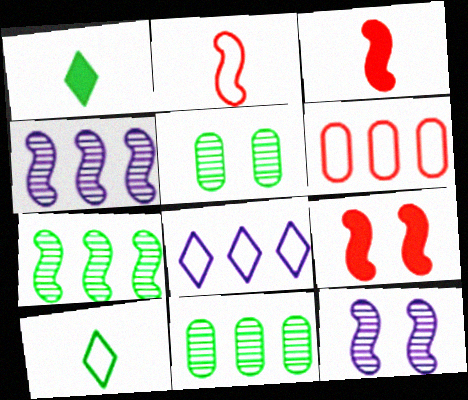[[1, 6, 12], 
[3, 5, 8]]